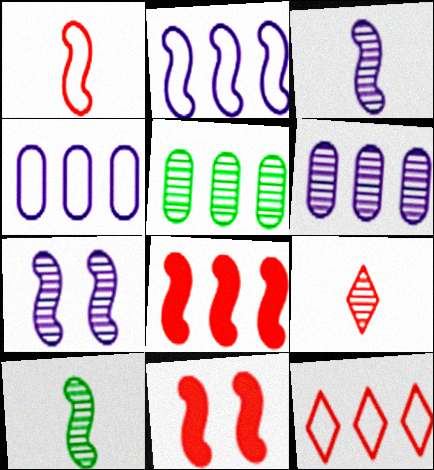[[2, 10, 11], 
[5, 7, 9]]